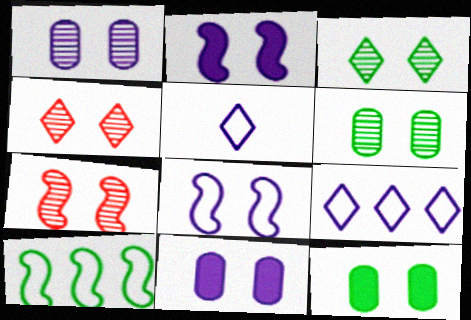[[1, 3, 7], 
[4, 8, 12]]